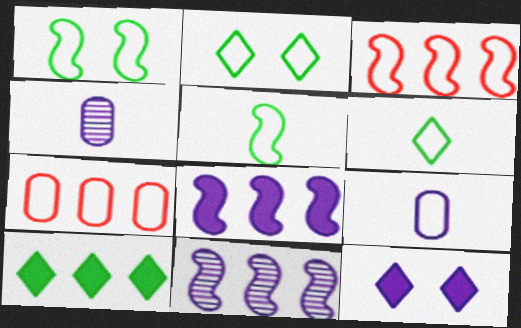[[2, 3, 9], 
[7, 10, 11], 
[9, 11, 12]]